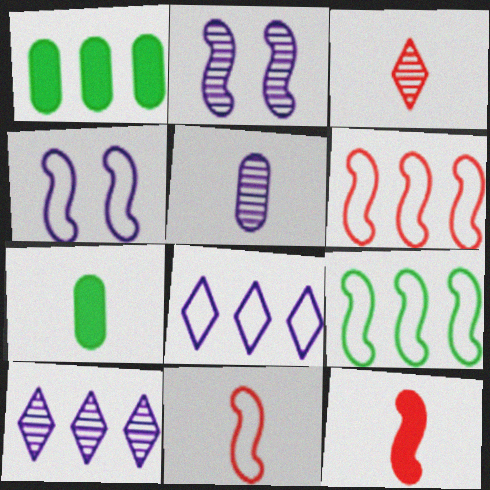[[1, 3, 4], 
[1, 6, 10], 
[2, 5, 10], 
[2, 9, 12], 
[4, 9, 11]]